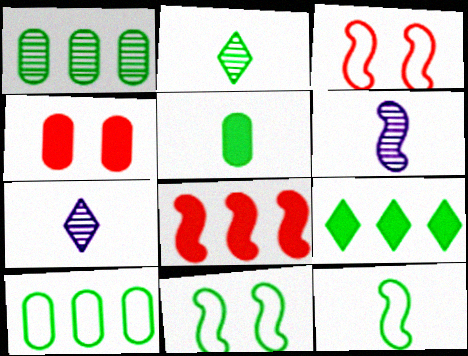[[2, 5, 12], 
[6, 8, 11]]